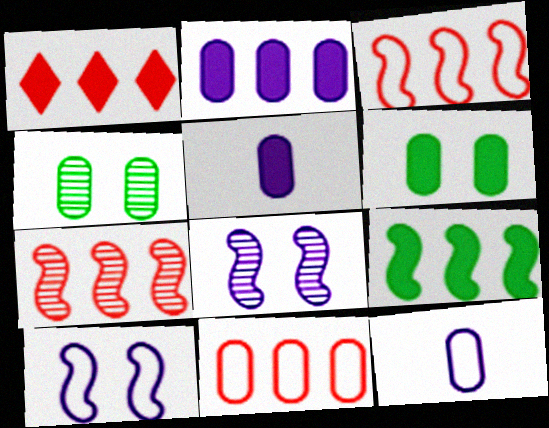[[1, 2, 9], 
[1, 7, 11], 
[4, 5, 11]]